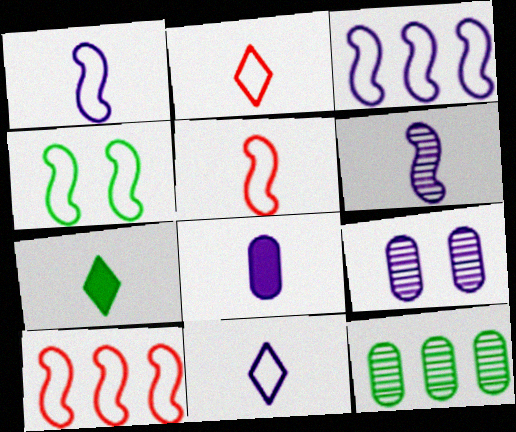[[1, 4, 10], 
[3, 4, 5], 
[4, 7, 12], 
[6, 8, 11], 
[7, 9, 10]]